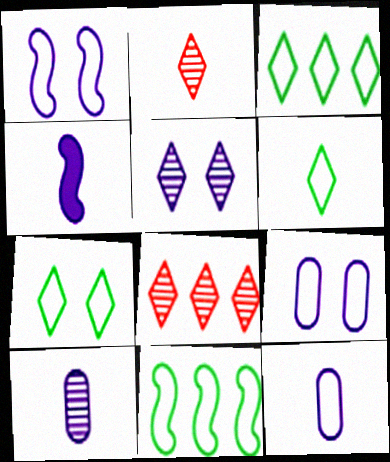[[3, 6, 7]]